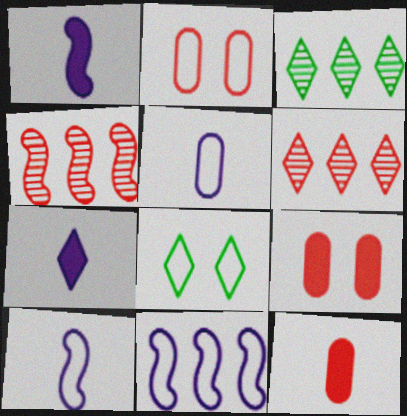[[1, 2, 3], 
[3, 9, 10], 
[6, 7, 8]]